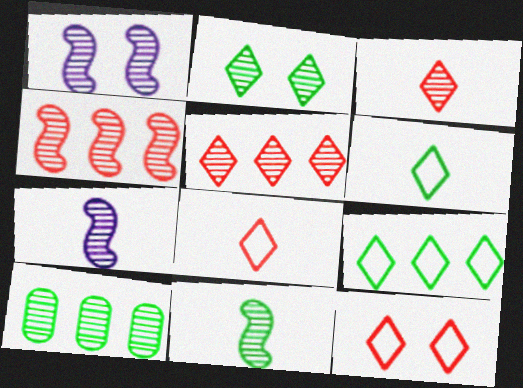[[1, 3, 10], 
[1, 4, 11], 
[2, 10, 11]]